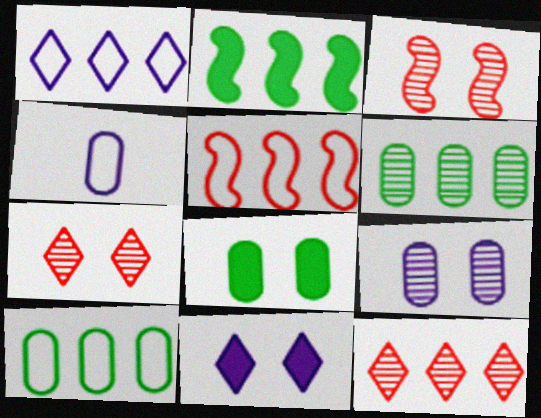[[1, 5, 10], 
[2, 4, 7]]